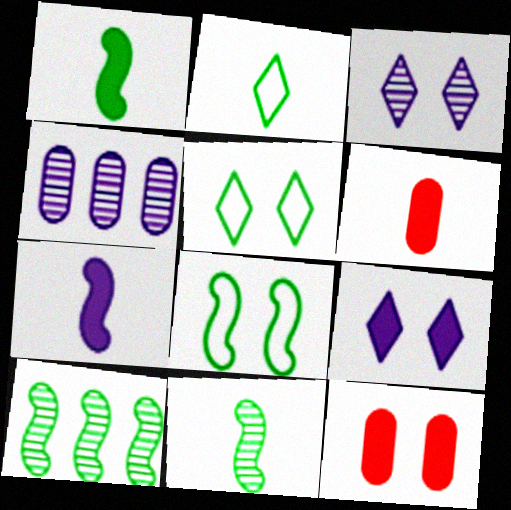[[1, 8, 10], 
[3, 8, 12]]